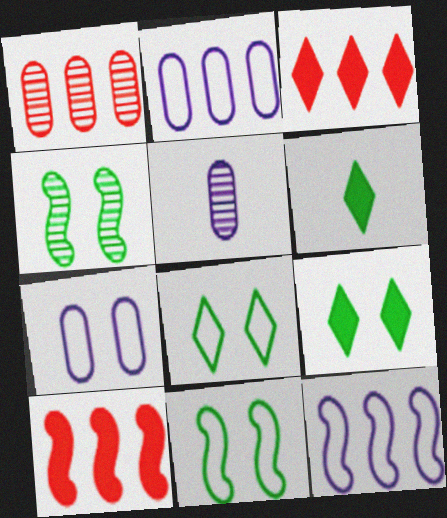[[3, 5, 11], 
[5, 8, 10]]